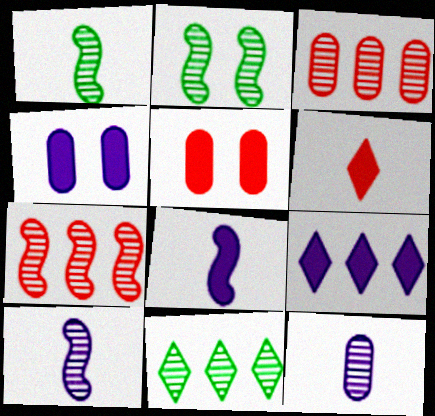[[2, 7, 10], 
[4, 8, 9]]